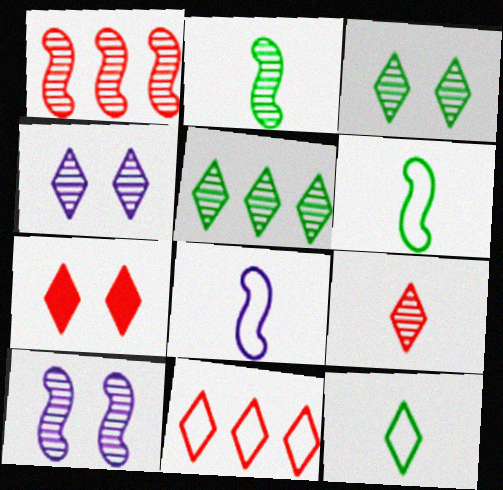[[1, 2, 10], 
[4, 5, 9], 
[7, 9, 11]]